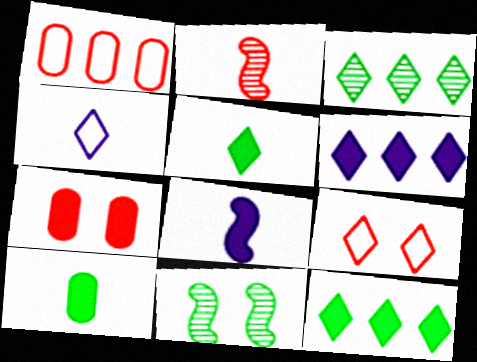[[2, 4, 10], 
[7, 8, 12]]